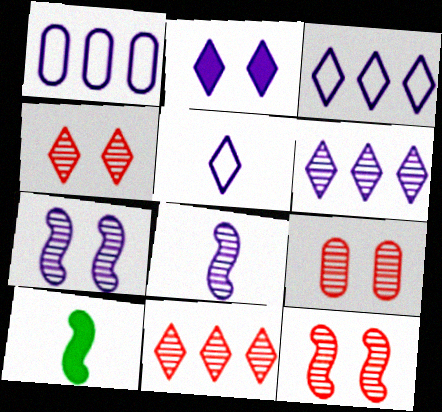[[1, 2, 8], 
[1, 4, 10], 
[2, 5, 6], 
[3, 9, 10], 
[4, 9, 12]]